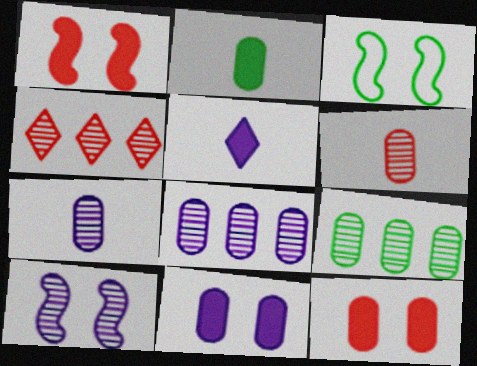[[1, 3, 10]]